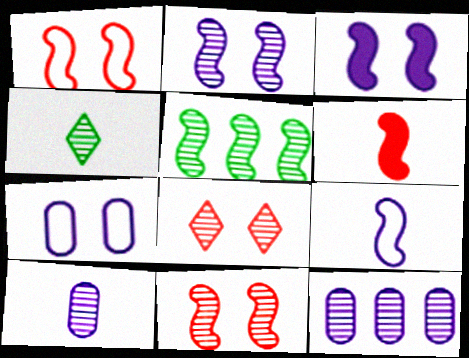[[4, 11, 12], 
[5, 8, 10]]